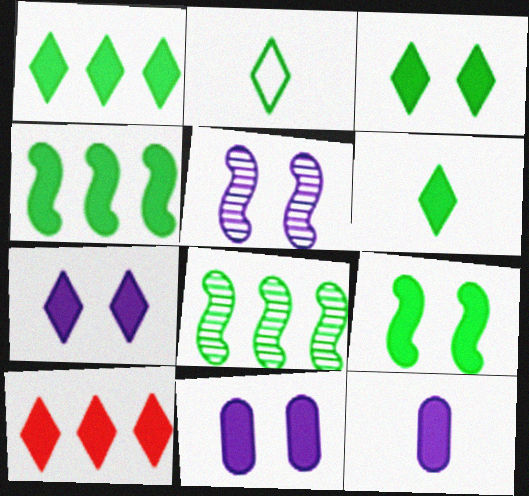[[1, 3, 6], 
[6, 7, 10], 
[9, 10, 12]]